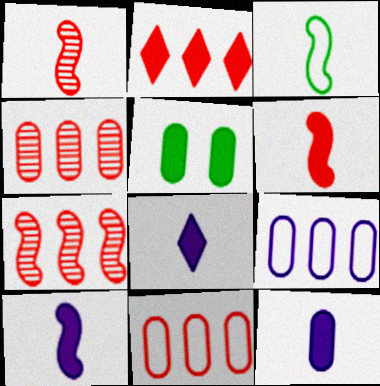[[1, 3, 10], 
[2, 5, 10], 
[2, 7, 11], 
[8, 10, 12]]